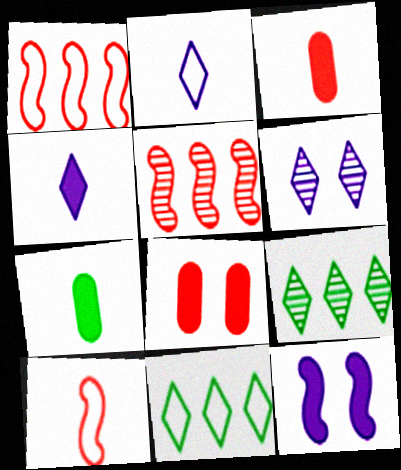[[1, 6, 7]]